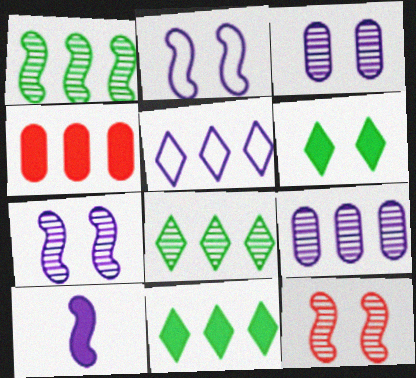[[1, 4, 5], 
[3, 5, 10], 
[4, 6, 10]]